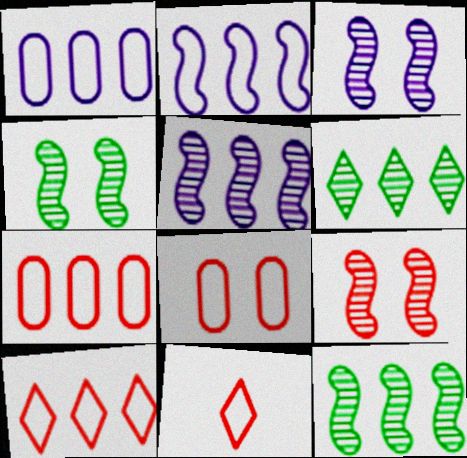[[3, 4, 9]]